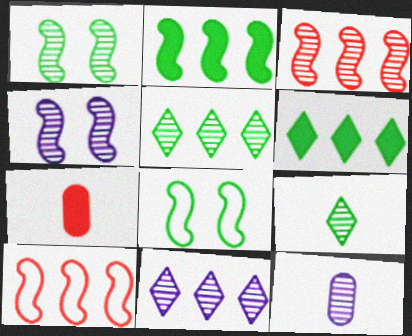[[4, 11, 12], 
[7, 8, 11]]